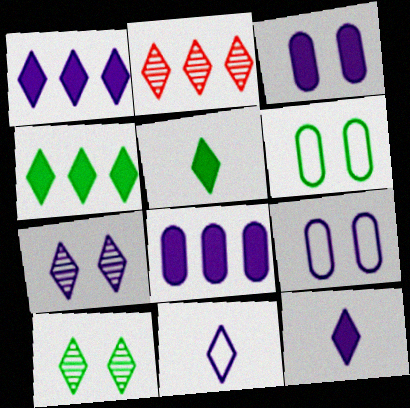[[1, 7, 11]]